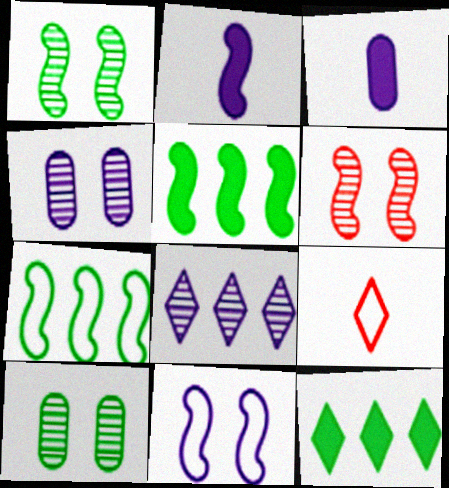[[2, 6, 7], 
[3, 8, 11], 
[4, 5, 9]]